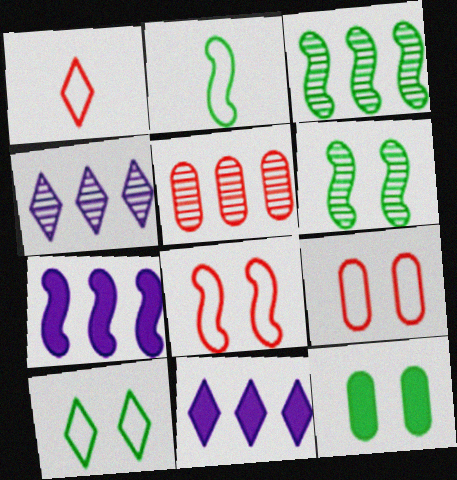[[3, 4, 5], 
[6, 10, 12]]